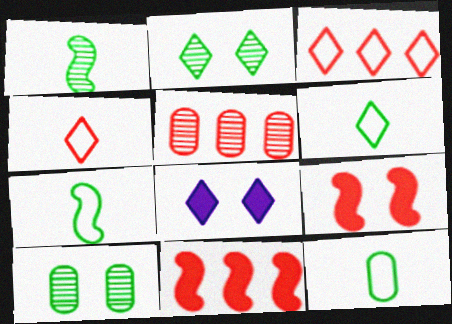[[3, 5, 11], 
[4, 5, 9], 
[5, 7, 8], 
[6, 7, 12]]